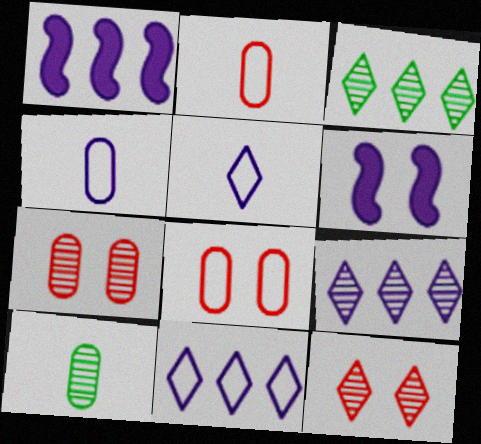[[2, 3, 6], 
[4, 6, 9]]